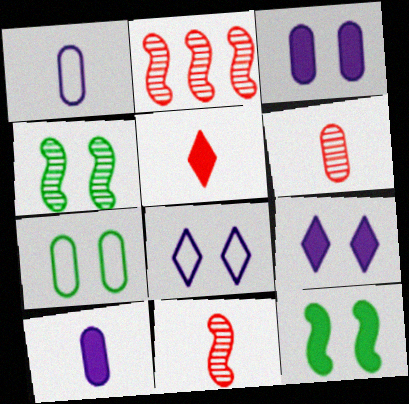[]